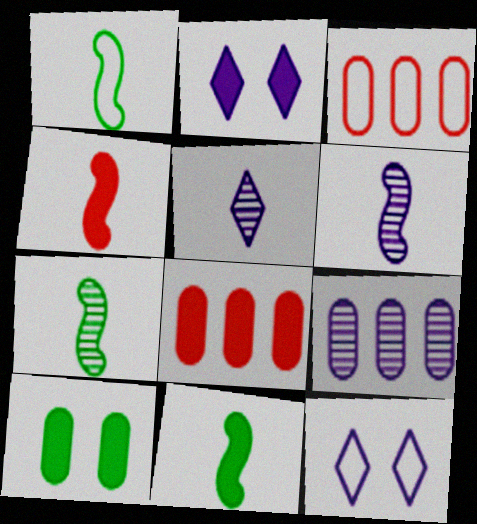[[1, 3, 12], 
[1, 4, 6], 
[1, 7, 11], 
[2, 3, 7], 
[2, 8, 11], 
[7, 8, 12]]